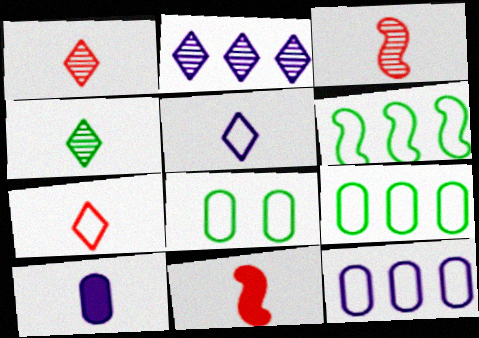[[2, 8, 11]]